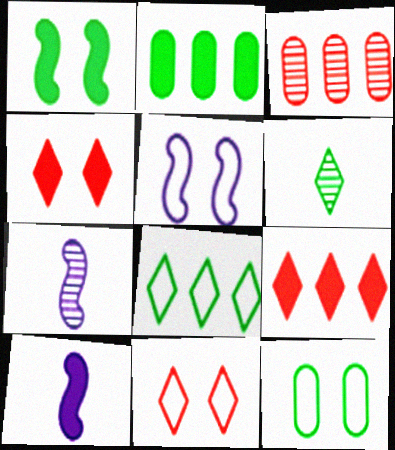[[2, 4, 10], 
[2, 7, 11], 
[5, 11, 12], 
[7, 9, 12]]